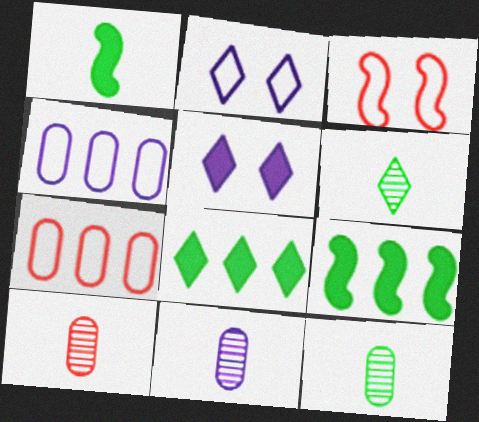[[2, 9, 10], 
[3, 8, 11], 
[10, 11, 12]]